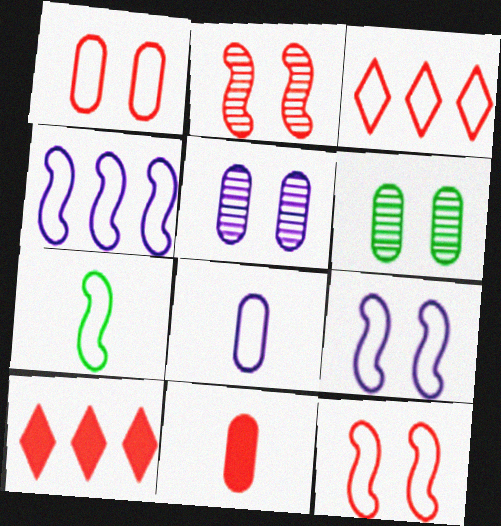[[2, 3, 11], 
[4, 7, 12], 
[5, 7, 10]]